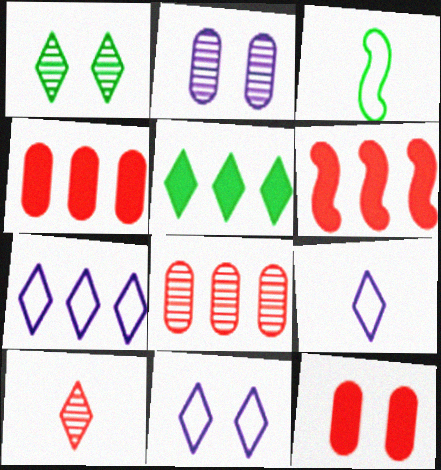[[5, 10, 11], 
[7, 9, 11]]